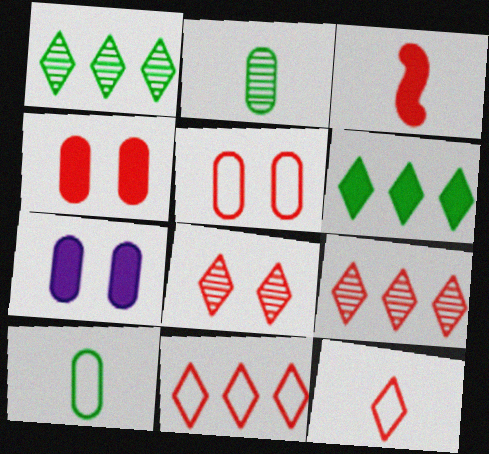[[3, 5, 9], 
[3, 6, 7]]